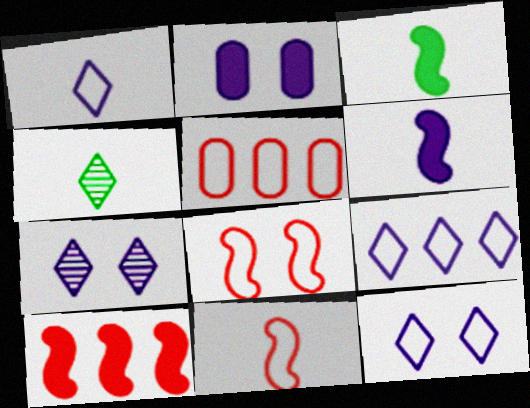[[1, 9, 12], 
[3, 5, 7]]